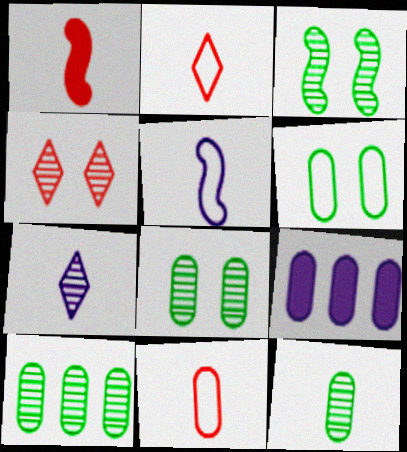[[2, 3, 9], 
[8, 9, 11], 
[8, 10, 12]]